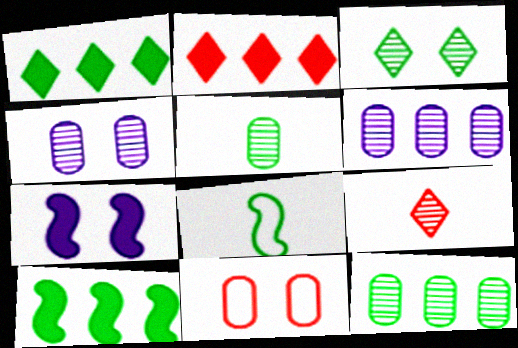[[2, 4, 8], 
[3, 7, 11]]